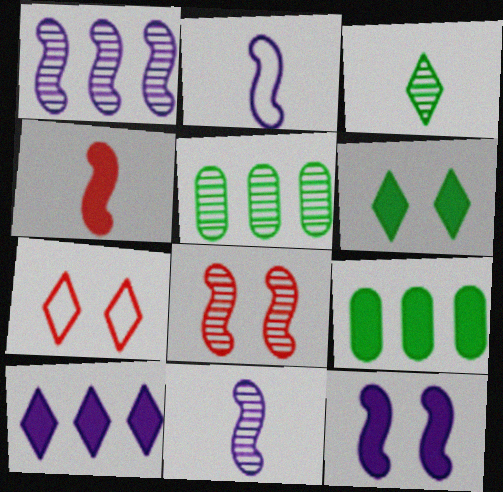[[1, 2, 12], 
[3, 7, 10], 
[7, 9, 11]]